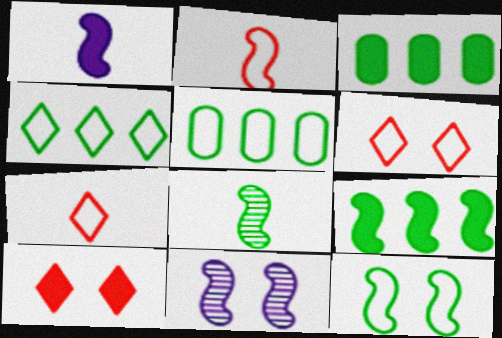[[1, 2, 8], 
[1, 3, 10], 
[2, 9, 11], 
[3, 7, 11], 
[8, 9, 12]]